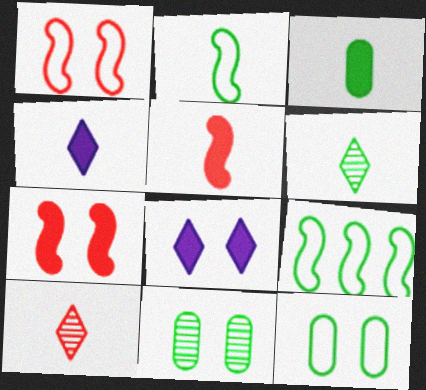[[1, 8, 11], 
[2, 3, 6], 
[3, 4, 5]]